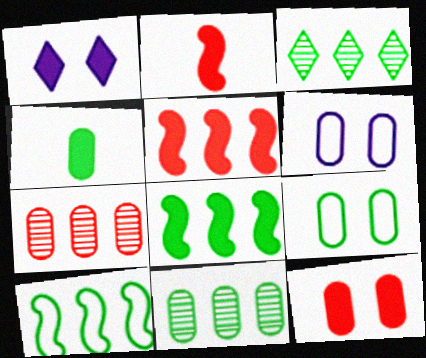[[1, 4, 5], 
[2, 3, 6], 
[4, 6, 7], 
[4, 9, 11]]